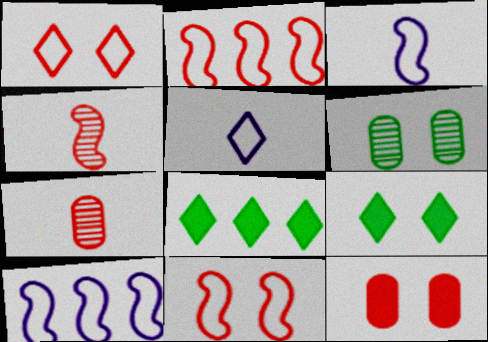[[7, 9, 10]]